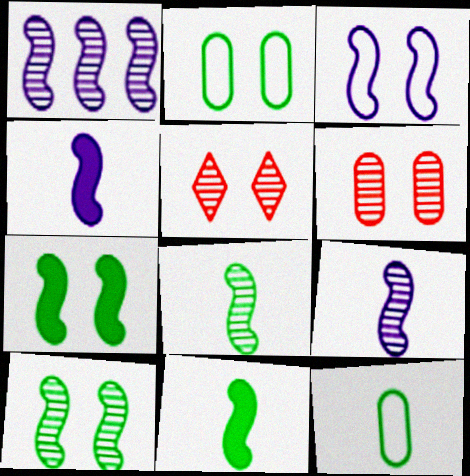[[1, 3, 4]]